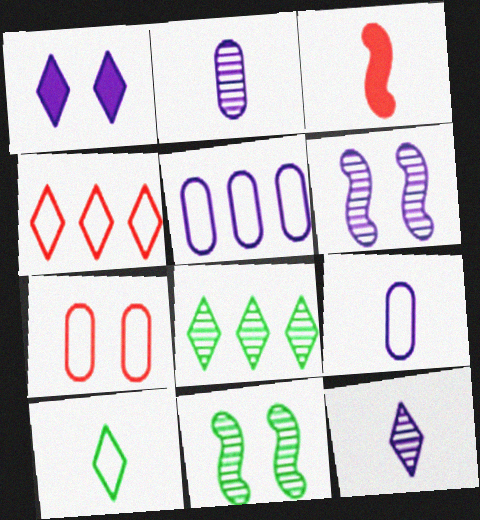[[1, 7, 11], 
[2, 3, 10]]